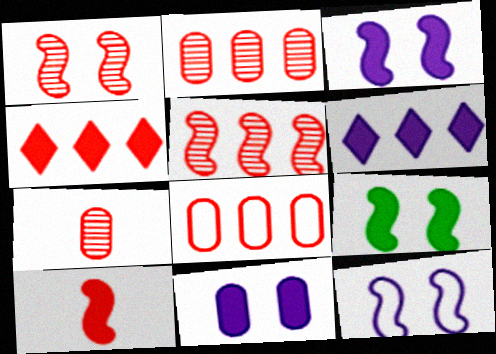[[1, 9, 12], 
[4, 5, 8]]